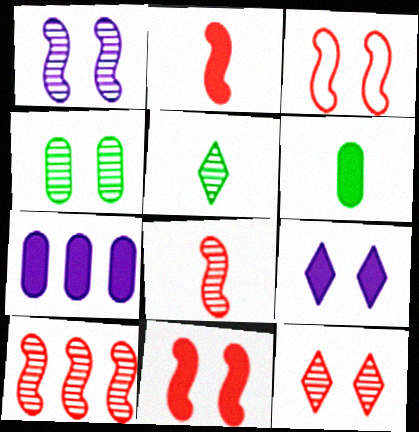[[1, 4, 12], 
[2, 3, 10], 
[3, 4, 9], 
[3, 5, 7]]